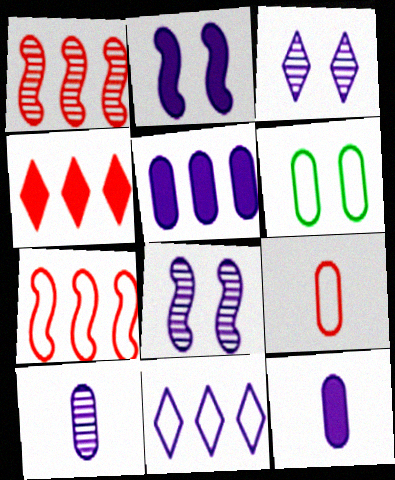[[2, 10, 11], 
[8, 11, 12]]